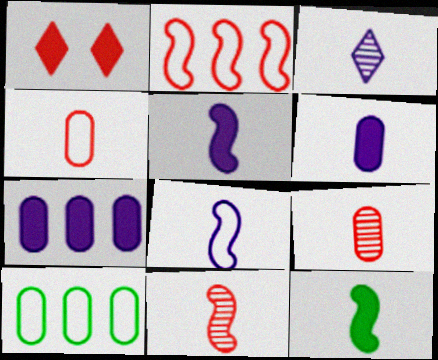[[1, 2, 9], 
[1, 7, 12], 
[3, 4, 12], 
[3, 6, 8], 
[8, 11, 12]]